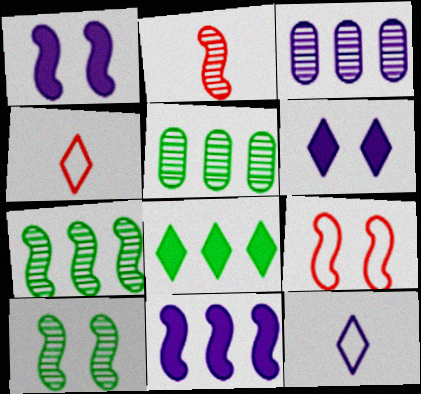[[1, 3, 12], 
[1, 4, 5], 
[1, 9, 10]]